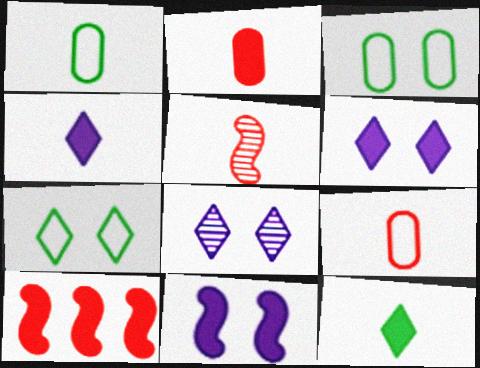[[1, 4, 5], 
[1, 8, 10]]